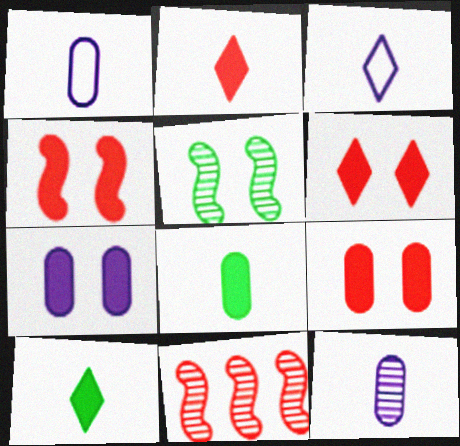[[4, 6, 9]]